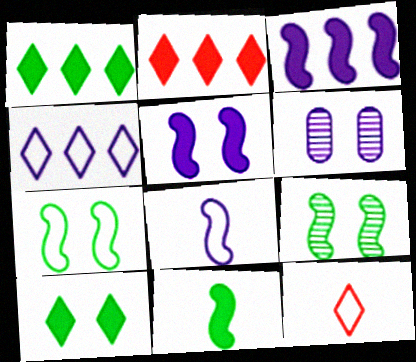[]